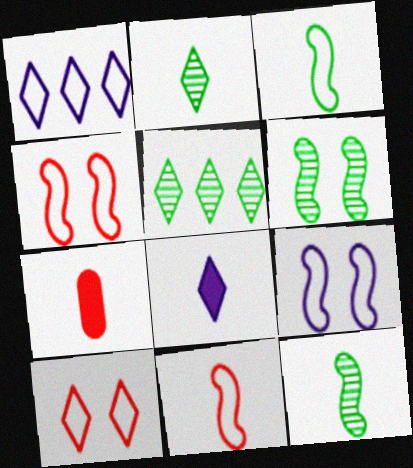[[1, 6, 7], 
[5, 7, 9], 
[5, 8, 10]]